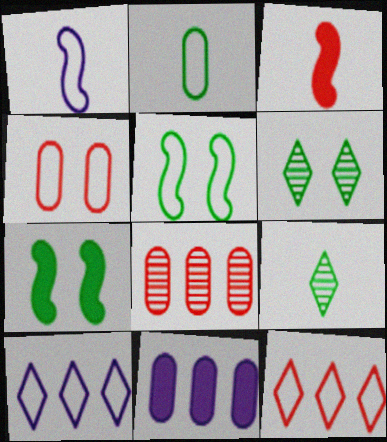[]